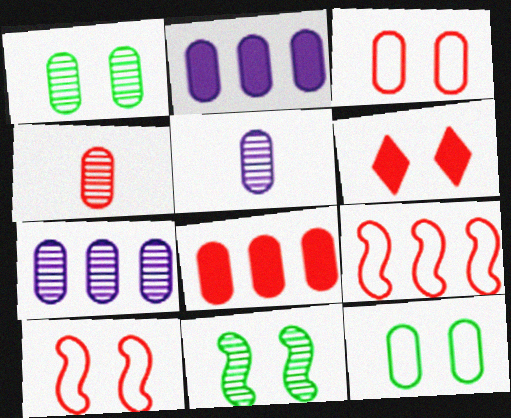[[1, 4, 7], 
[2, 4, 12], 
[3, 4, 8], 
[4, 6, 9], 
[5, 8, 12]]